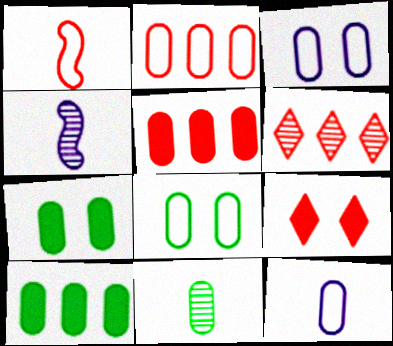[[2, 8, 12], 
[3, 5, 11], 
[8, 10, 11]]